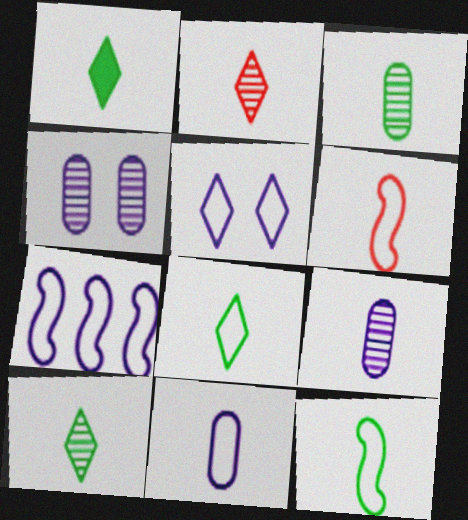[[1, 3, 12], 
[1, 6, 9], 
[1, 8, 10], 
[5, 7, 11], 
[6, 8, 11]]